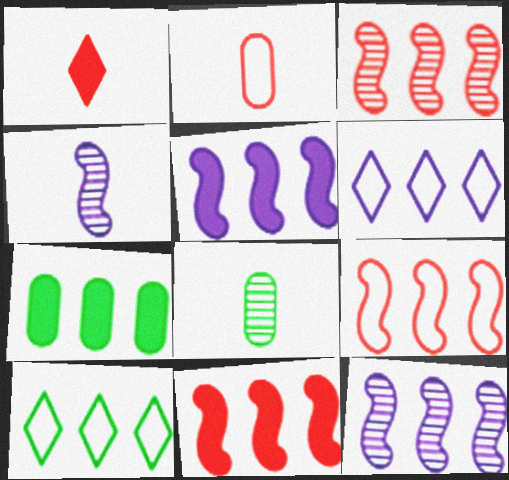[[3, 6, 7], 
[3, 9, 11]]